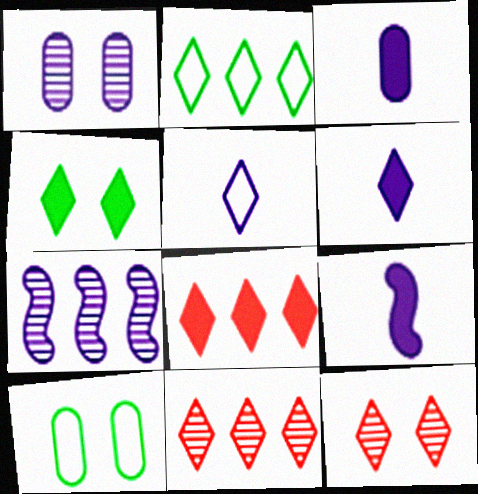[[2, 6, 12], 
[3, 6, 9], 
[4, 5, 11], 
[4, 6, 8], 
[9, 10, 11]]